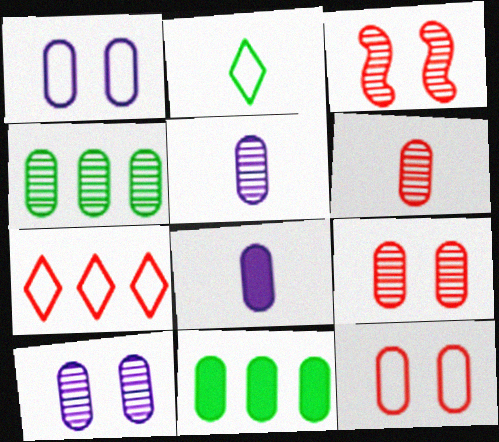[[1, 6, 11], 
[4, 5, 9], 
[4, 6, 10], 
[4, 8, 12], 
[5, 11, 12]]